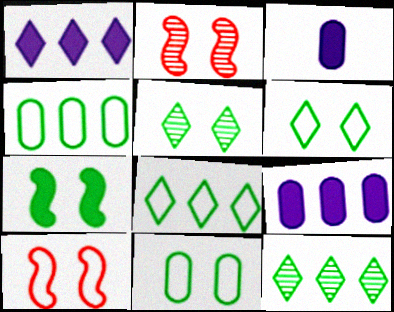[[2, 3, 8], 
[3, 10, 12], 
[5, 7, 11]]